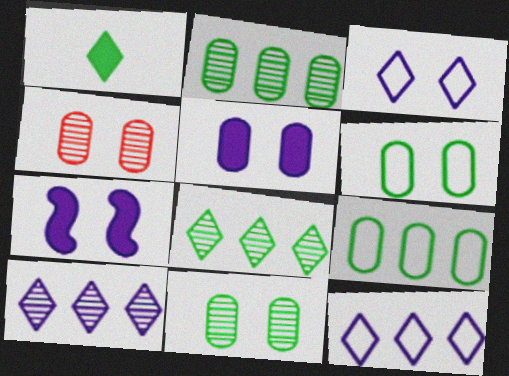[[4, 5, 6]]